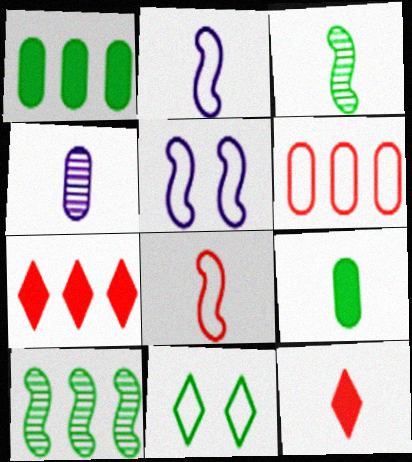[[1, 3, 11], 
[2, 6, 11], 
[9, 10, 11]]